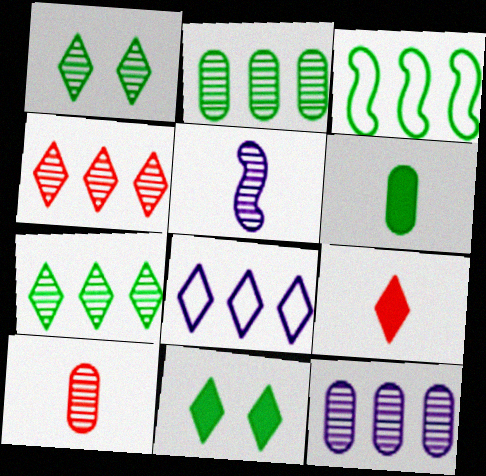[[1, 3, 6], 
[1, 8, 9]]